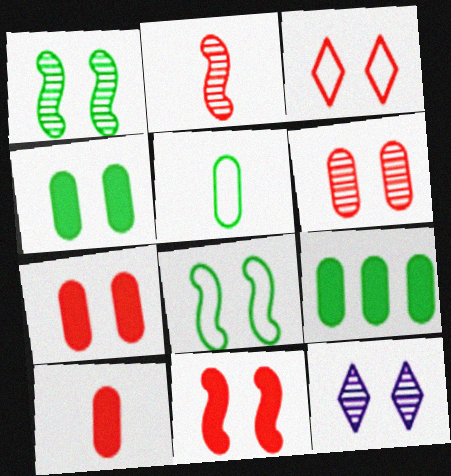[[1, 6, 12], 
[3, 6, 11], 
[7, 8, 12]]